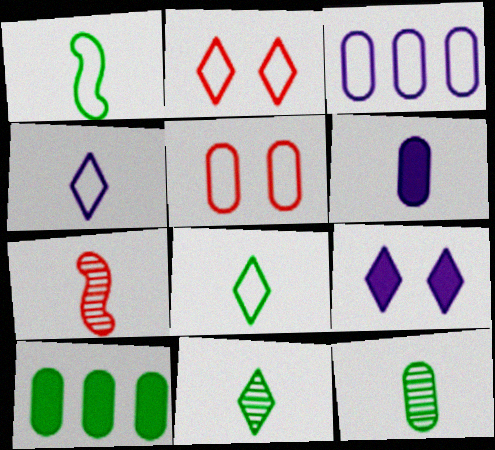[[1, 2, 3], 
[6, 7, 8]]